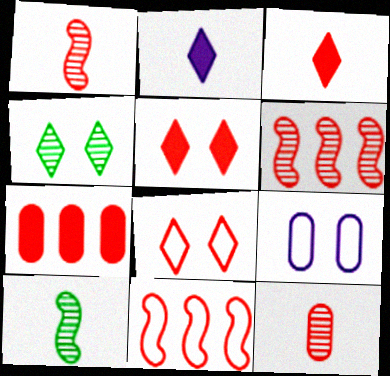[[1, 7, 8], 
[5, 11, 12]]